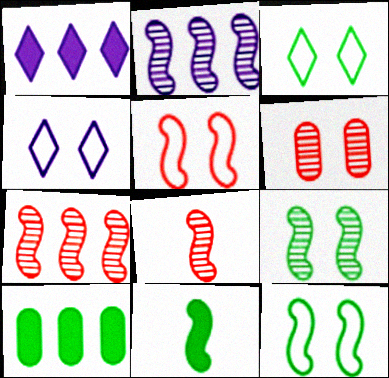[[2, 5, 11], 
[2, 8, 9], 
[4, 8, 10]]